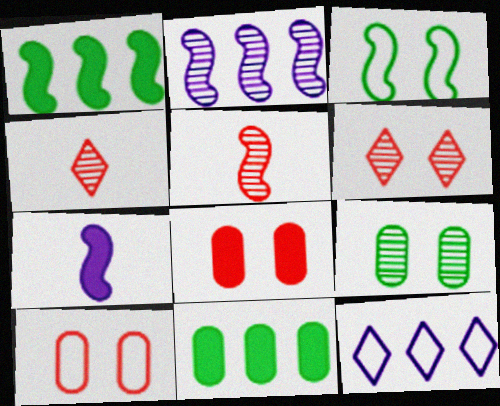[[2, 4, 9]]